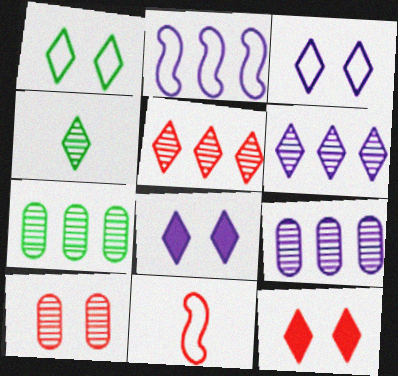[[7, 8, 11]]